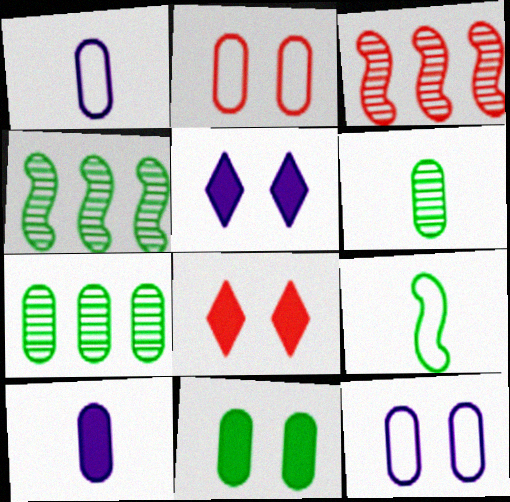[[1, 4, 8], 
[2, 7, 10]]